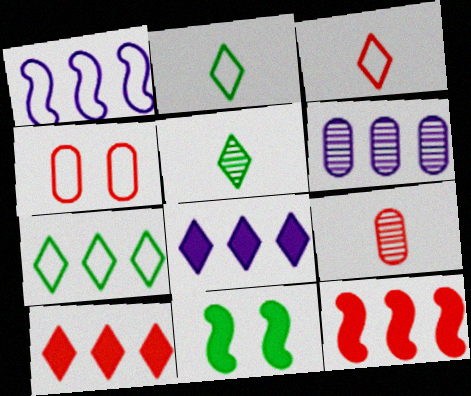[[1, 2, 4], 
[1, 6, 8], 
[3, 6, 11], 
[6, 7, 12]]